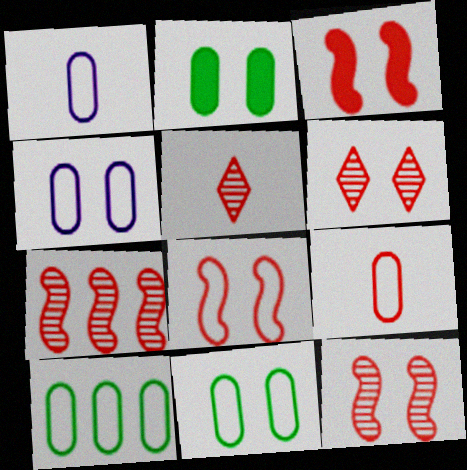[[3, 8, 12], 
[4, 9, 10]]